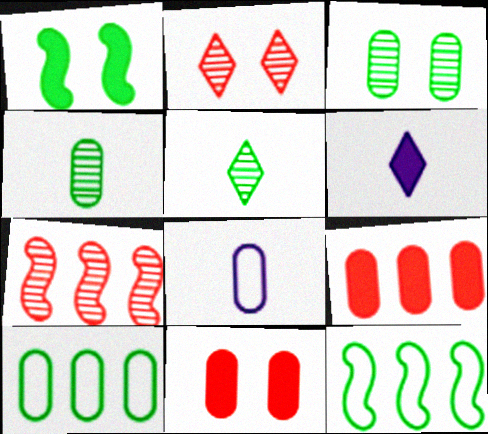[[1, 5, 10], 
[1, 6, 9], 
[3, 8, 9]]